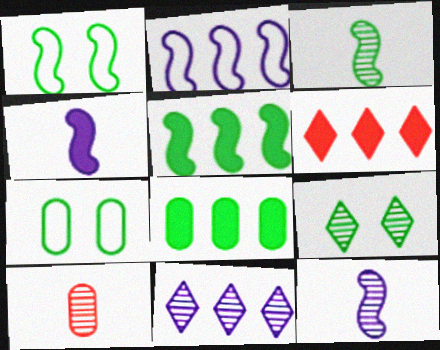[[1, 3, 5], 
[6, 7, 12]]